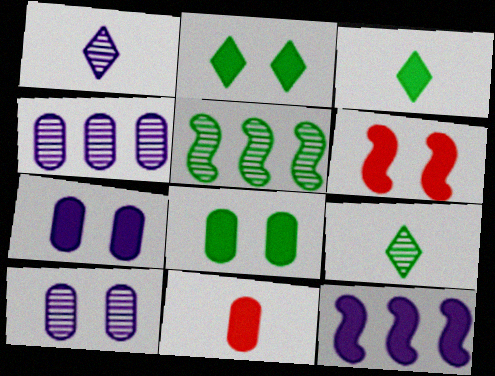[[2, 6, 7], 
[2, 11, 12]]